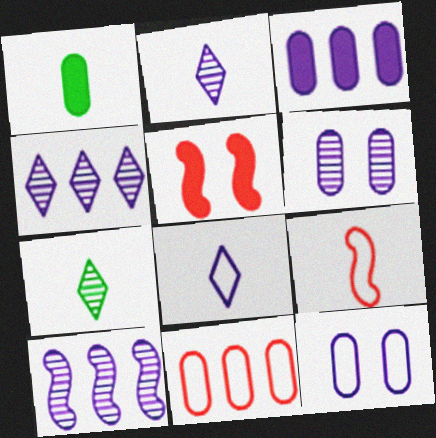[[1, 2, 9], 
[1, 6, 11], 
[2, 6, 10]]